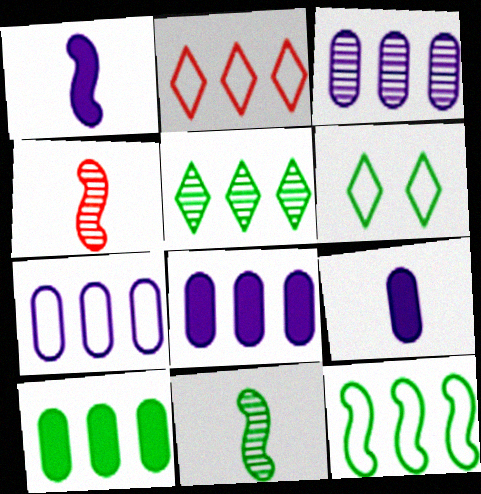[[2, 7, 12], 
[3, 7, 8], 
[4, 6, 8], 
[5, 10, 12], 
[6, 10, 11]]